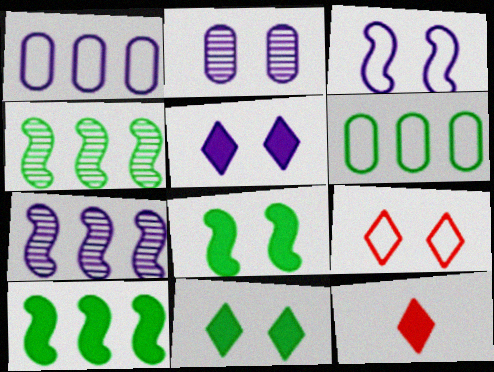[[2, 3, 5], 
[2, 8, 9]]